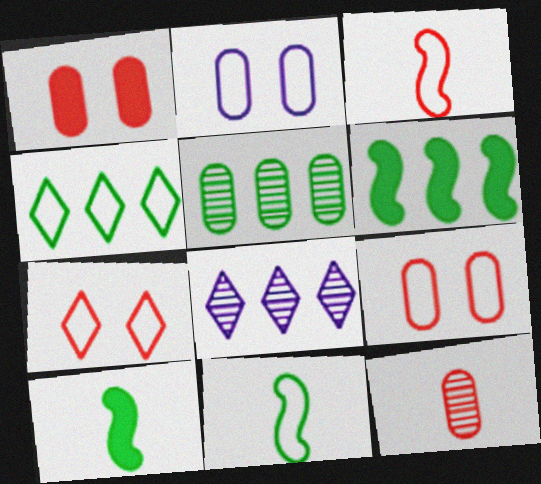[[1, 8, 11], 
[2, 3, 4], 
[4, 5, 6], 
[8, 9, 10]]